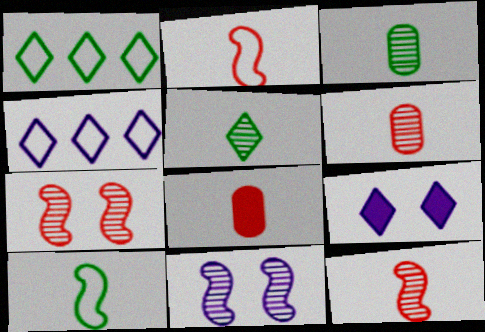[[1, 8, 11]]